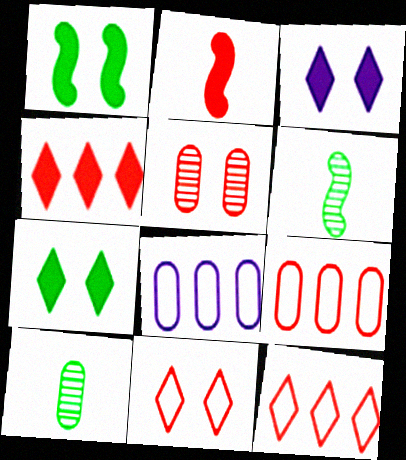[[2, 5, 12], 
[3, 6, 9]]